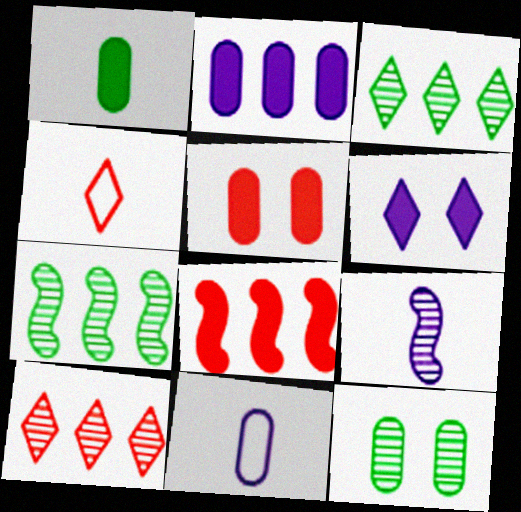[[1, 2, 5], 
[1, 4, 9], 
[1, 6, 8], 
[3, 4, 6], 
[9, 10, 12]]